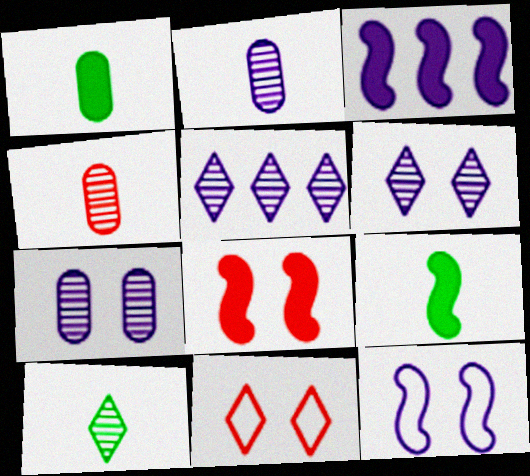[[3, 8, 9]]